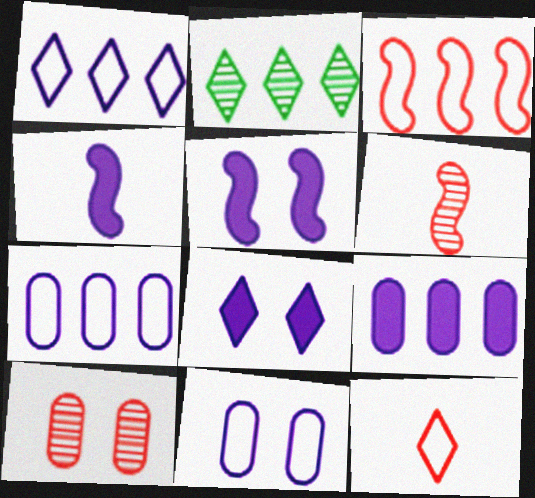[[2, 3, 9], 
[2, 8, 12], 
[4, 8, 9]]